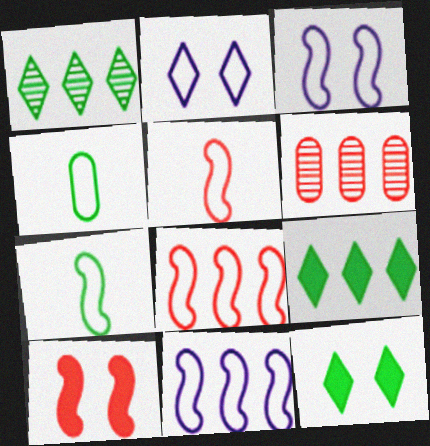[[2, 4, 8], 
[3, 7, 8], 
[6, 9, 11]]